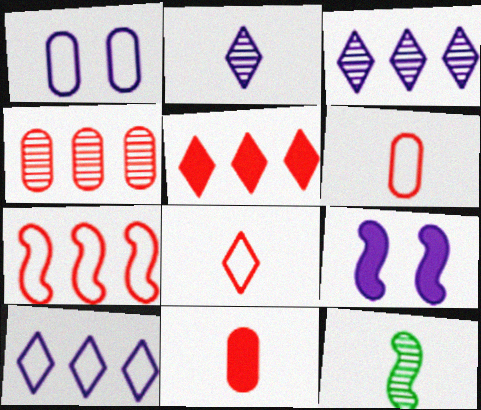[[1, 5, 12], 
[4, 5, 7], 
[7, 9, 12]]